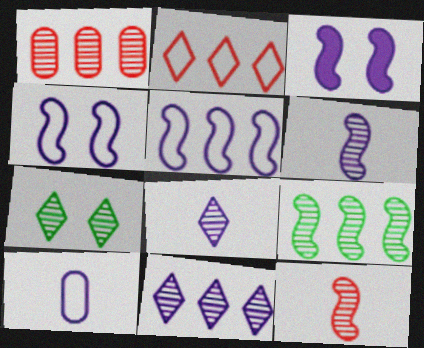[[1, 6, 7], 
[1, 9, 11], 
[3, 5, 6], 
[3, 10, 11]]